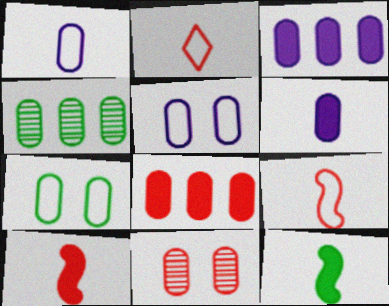[]